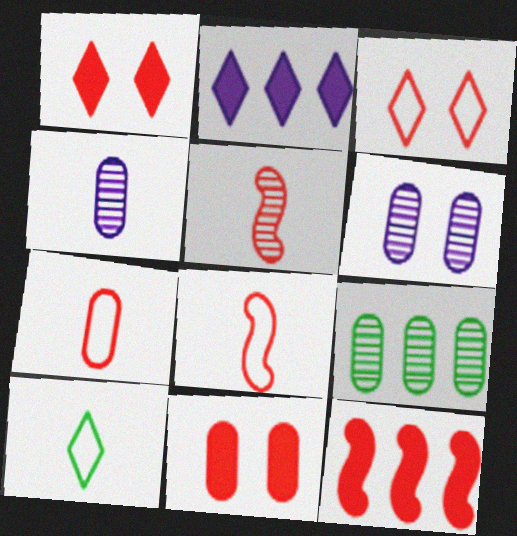[[6, 10, 12]]